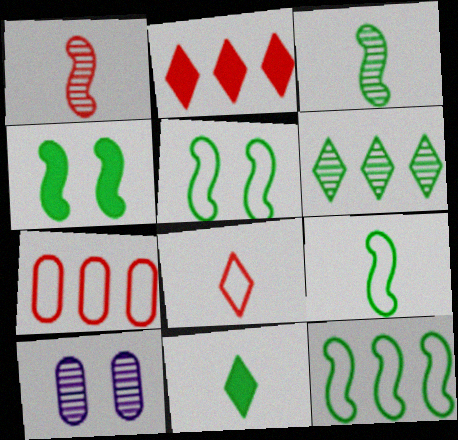[[1, 6, 10], 
[2, 9, 10], 
[3, 4, 12], 
[5, 9, 12]]